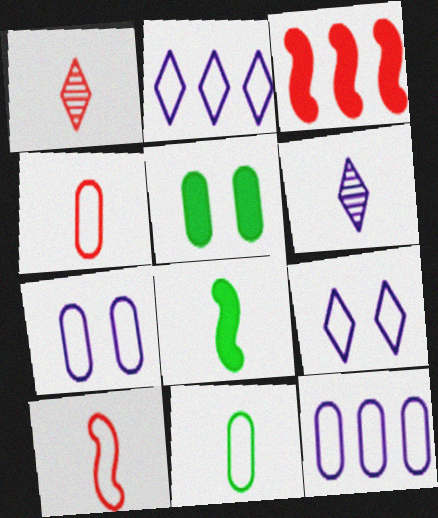[[4, 6, 8]]